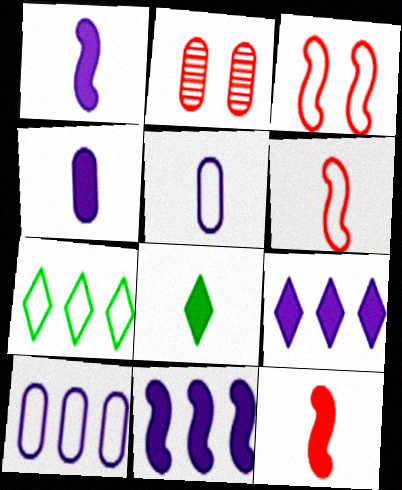[[1, 2, 7], 
[3, 5, 7], 
[4, 8, 12]]